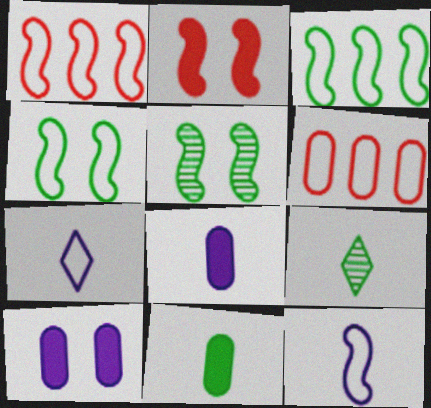[[1, 4, 12], 
[1, 9, 10], 
[4, 6, 7]]